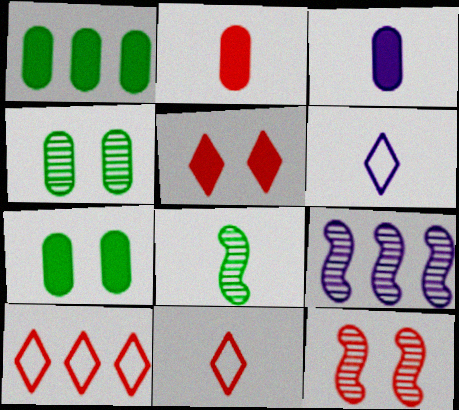[[1, 6, 12], 
[1, 9, 10], 
[2, 6, 8], 
[2, 10, 12], 
[3, 8, 11], 
[7, 9, 11], 
[8, 9, 12]]